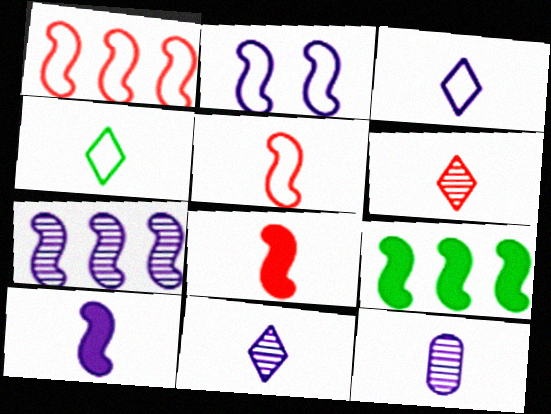[[1, 7, 9], 
[2, 7, 10], 
[3, 10, 12], 
[4, 8, 12]]